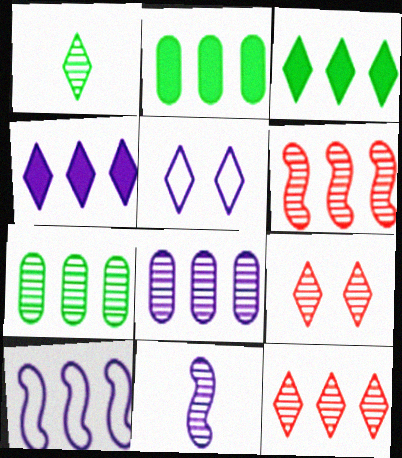[[2, 10, 12], 
[4, 8, 10], 
[7, 9, 11]]